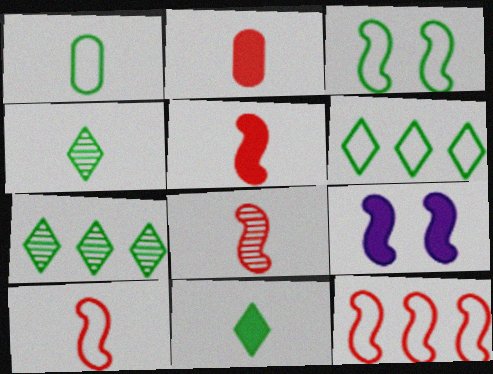[[1, 3, 6], 
[5, 8, 10]]